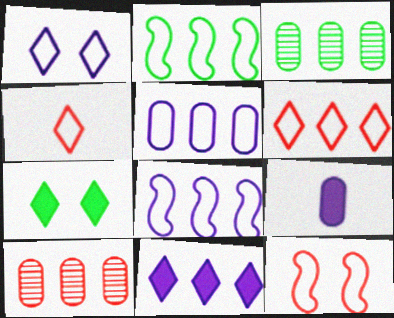[[2, 5, 6], 
[2, 10, 11]]